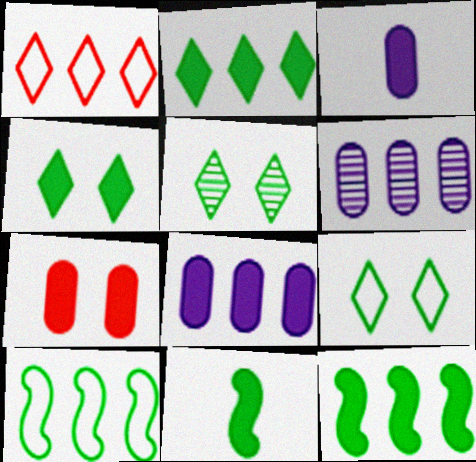[[1, 6, 12], 
[4, 5, 9]]